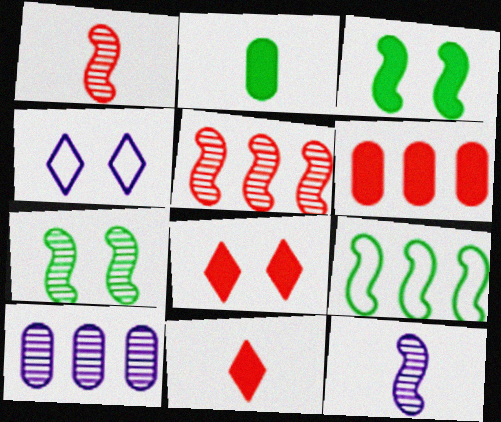[[2, 4, 5], 
[5, 7, 12]]